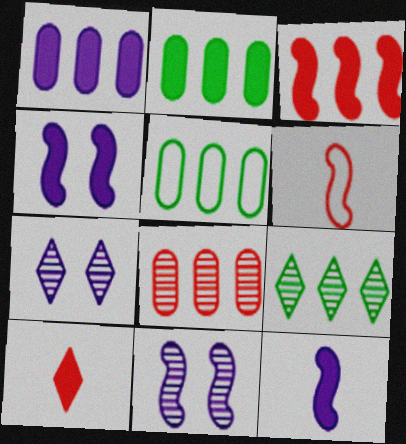[[1, 5, 8], 
[2, 4, 10], 
[2, 6, 7], 
[5, 10, 11]]